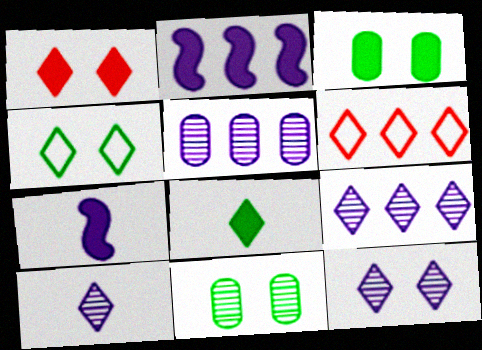[[1, 4, 12], 
[6, 7, 11], 
[6, 8, 12], 
[9, 10, 12]]